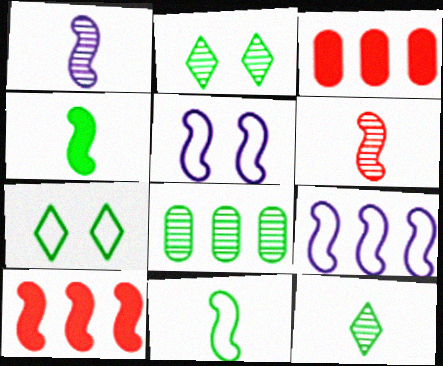[[1, 3, 7], 
[3, 5, 12], 
[4, 7, 8]]